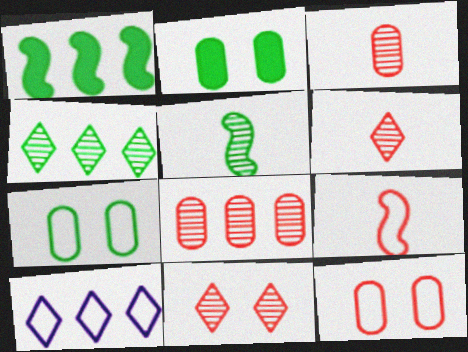[[1, 8, 10], 
[7, 9, 10]]